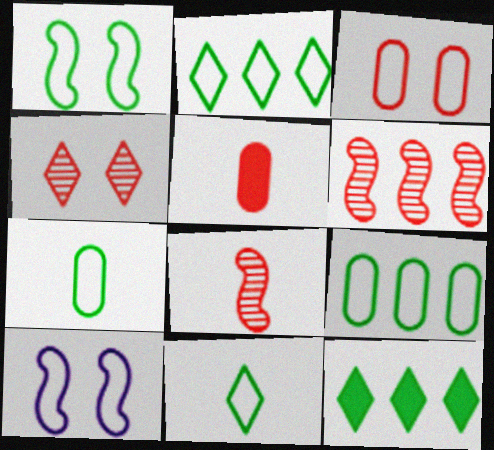[[1, 2, 7], 
[1, 9, 11]]